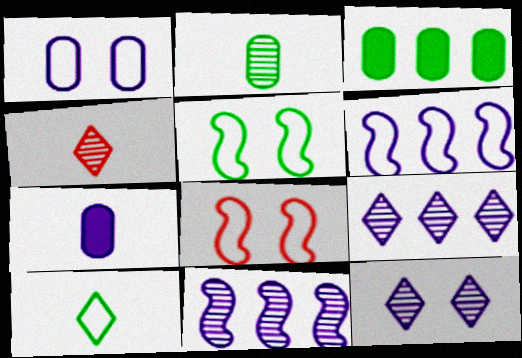[[6, 7, 12]]